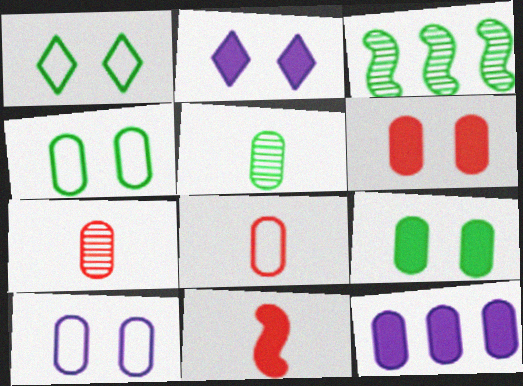[[2, 3, 8], 
[4, 7, 12]]